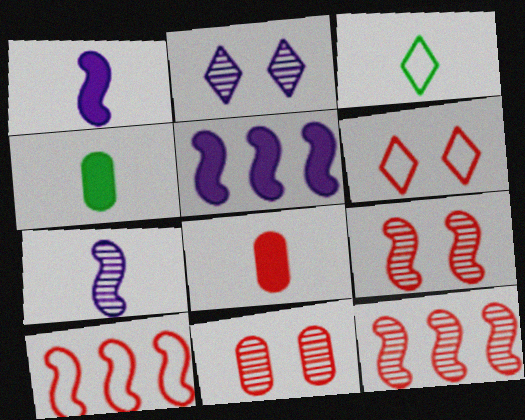[[2, 4, 10], 
[3, 5, 11], 
[3, 7, 8], 
[6, 8, 12]]